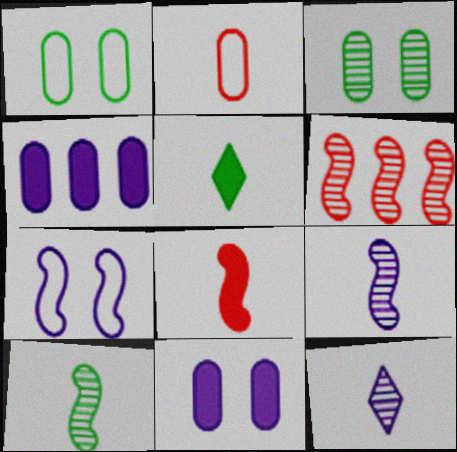[[2, 3, 4], 
[2, 5, 9], 
[3, 6, 12], 
[4, 7, 12]]